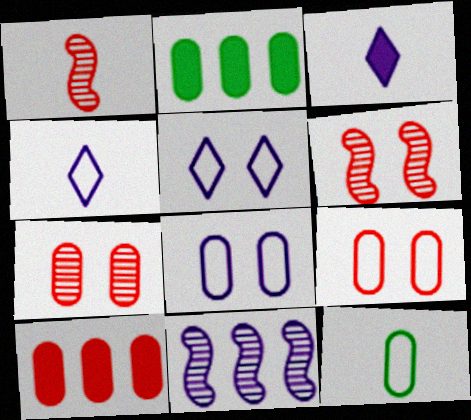[[1, 2, 5], 
[1, 3, 12], 
[2, 4, 6], 
[3, 8, 11]]